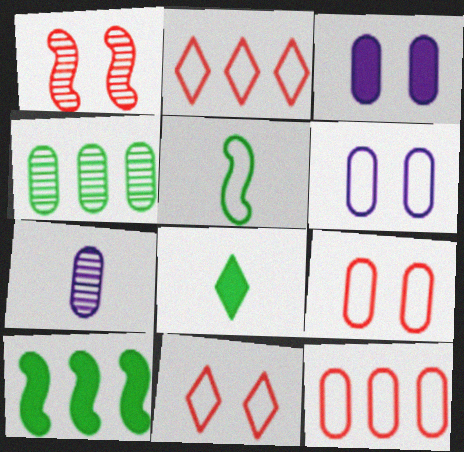[[2, 5, 6], 
[7, 10, 11]]